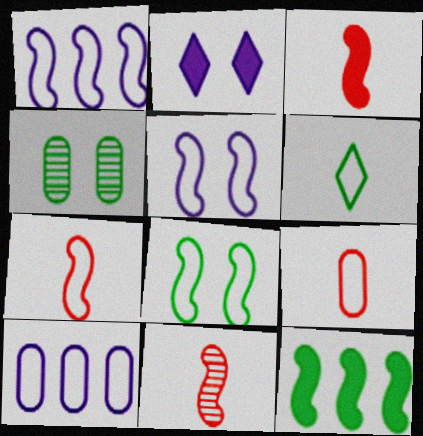[[1, 7, 8], 
[3, 7, 11], 
[4, 6, 12], 
[5, 11, 12]]